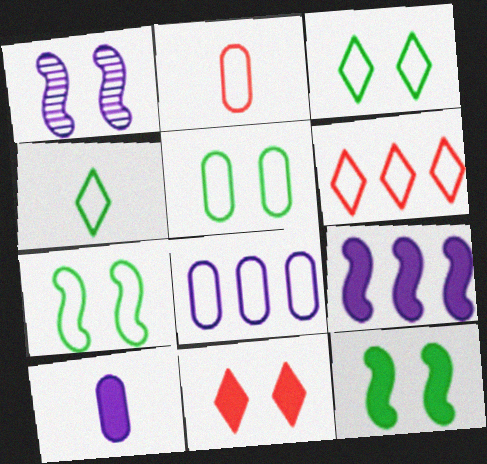[[1, 5, 11], 
[2, 5, 8], 
[3, 5, 7]]